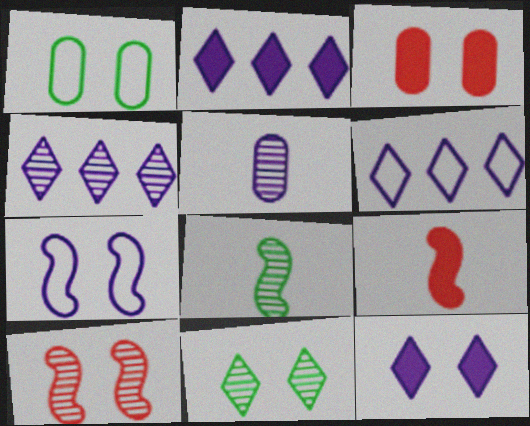[[1, 4, 9], 
[1, 10, 12], 
[2, 4, 6], 
[2, 5, 7], 
[3, 6, 8], 
[3, 7, 11]]